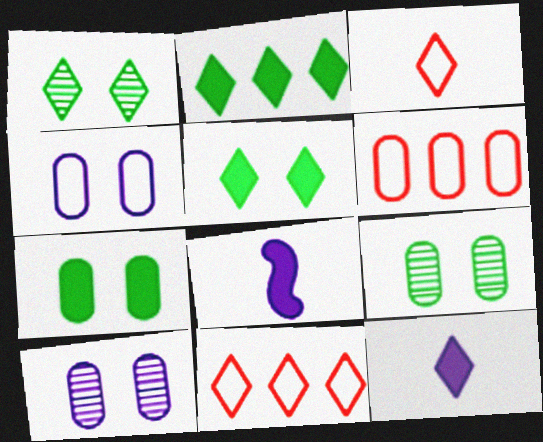[[1, 6, 8], 
[1, 11, 12], 
[8, 9, 11]]